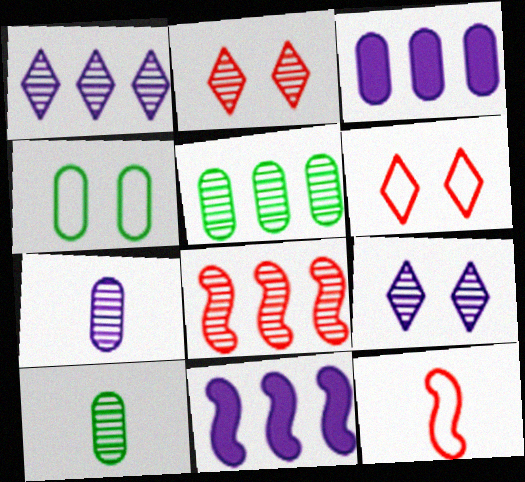[[1, 5, 8], 
[6, 10, 11], 
[8, 9, 10]]